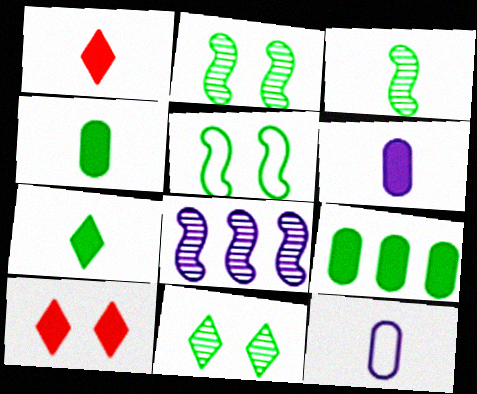[[1, 3, 12]]